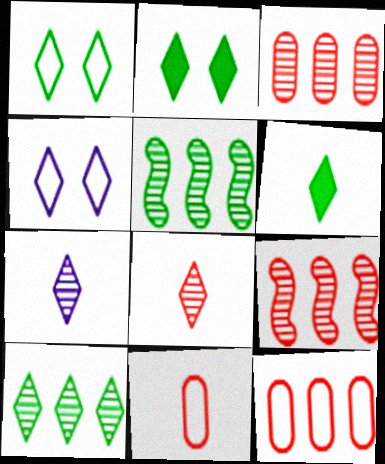[[1, 6, 10]]